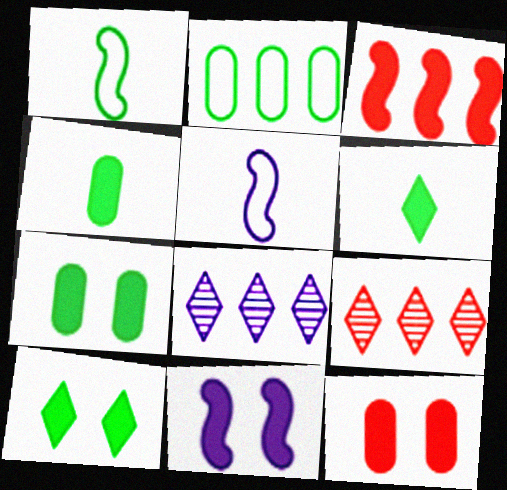[[1, 8, 12], 
[2, 3, 8], 
[5, 7, 9], 
[10, 11, 12]]